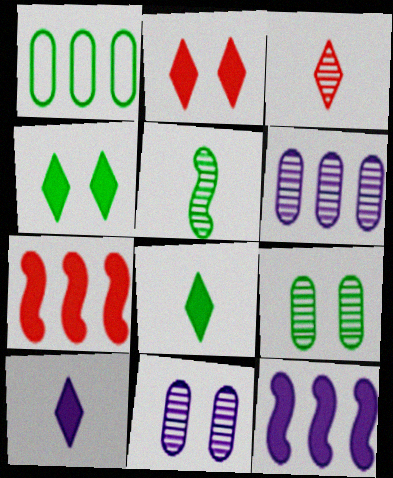[[1, 4, 5]]